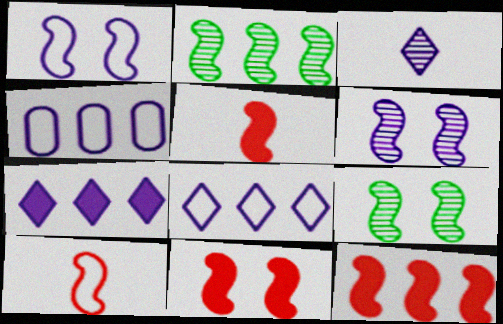[[1, 2, 5], 
[1, 9, 11], 
[5, 11, 12]]